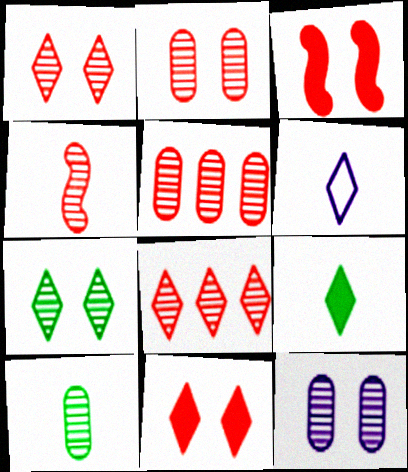[[1, 4, 5], 
[2, 4, 8], 
[5, 10, 12]]